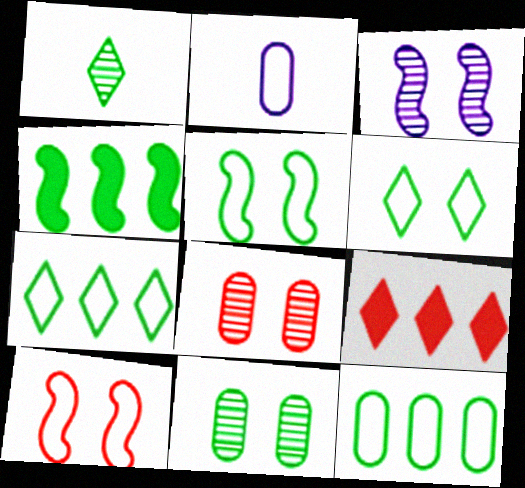[[2, 7, 10]]